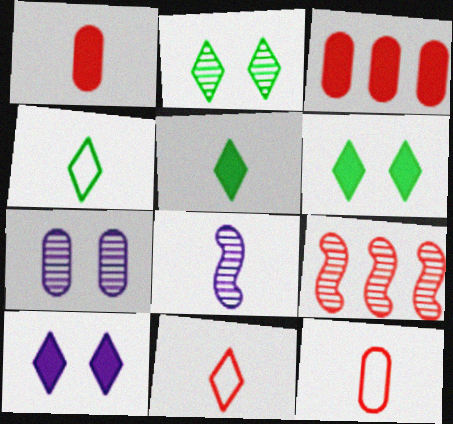[[1, 4, 8], 
[5, 8, 12]]